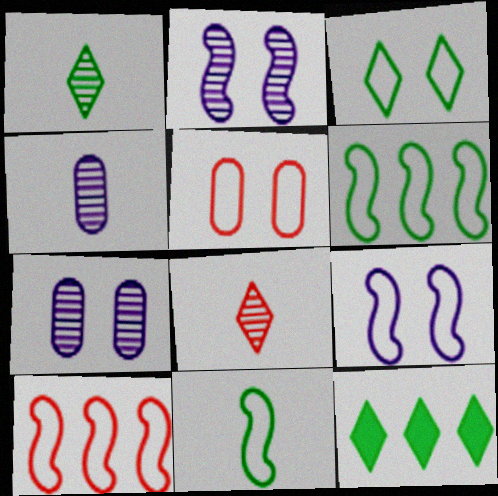[[1, 3, 12], 
[3, 5, 9], 
[9, 10, 11]]